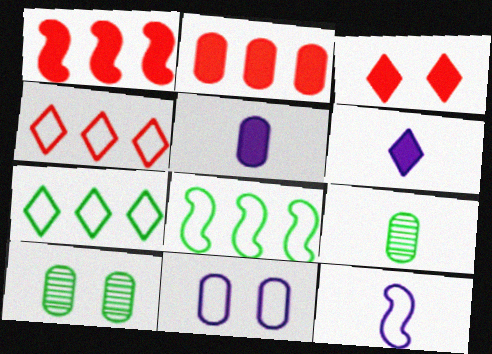[[2, 9, 11]]